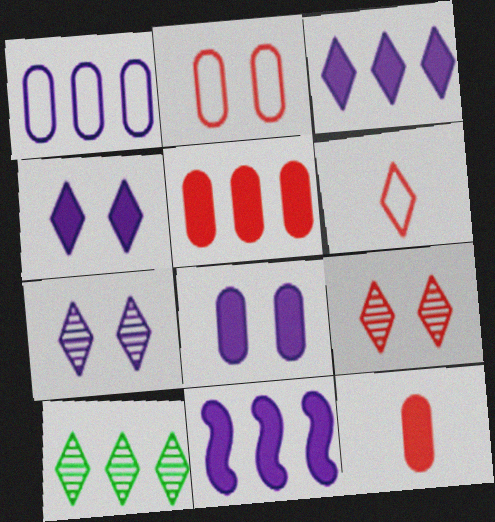[[4, 6, 10]]